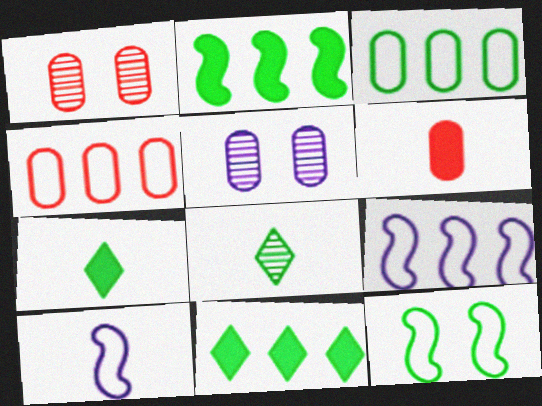[[1, 4, 6], 
[1, 7, 9], 
[1, 10, 11], 
[3, 5, 6], 
[6, 8, 10]]